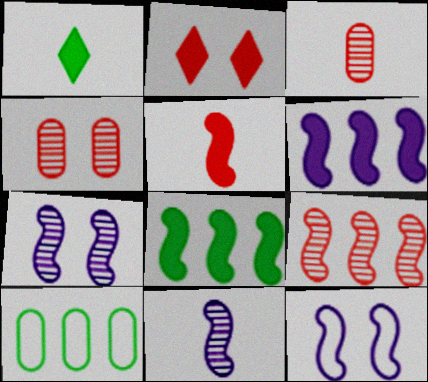[[2, 10, 11], 
[6, 11, 12]]